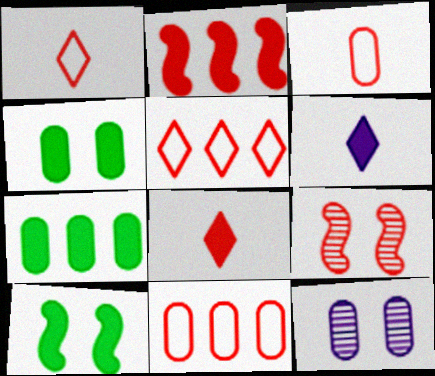[[2, 4, 6], 
[3, 7, 12], 
[8, 9, 11]]